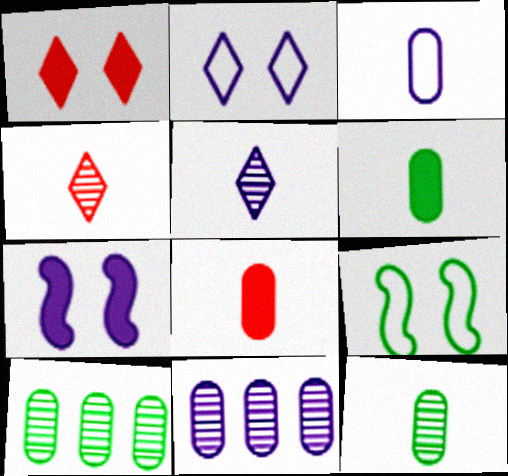[[3, 8, 12]]